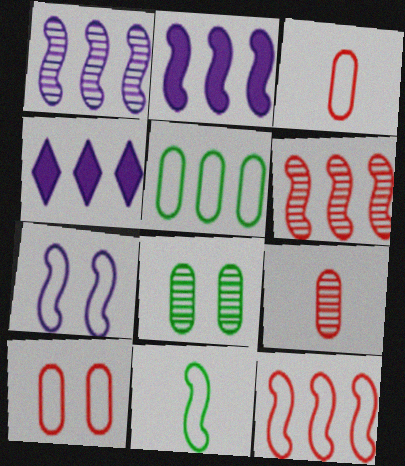[[4, 5, 6], 
[7, 11, 12]]